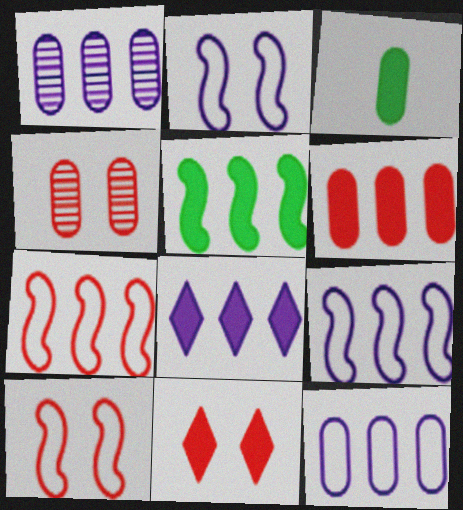[[1, 8, 9], 
[3, 4, 12], 
[4, 10, 11], 
[5, 6, 8]]